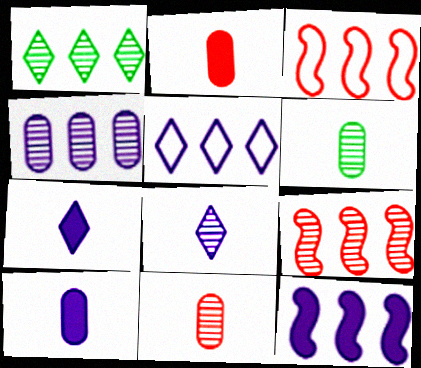[[1, 4, 9], 
[4, 5, 12]]